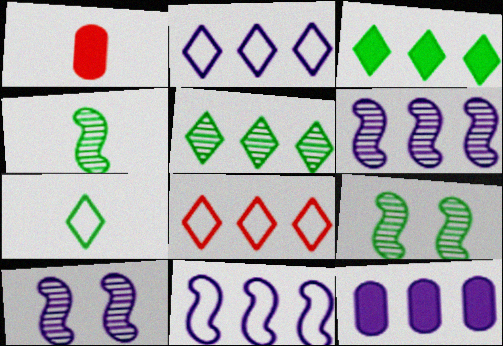[[1, 2, 9], 
[2, 6, 12]]